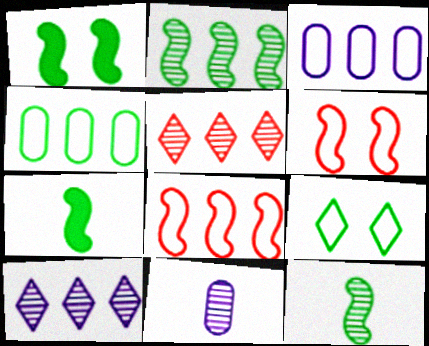[]